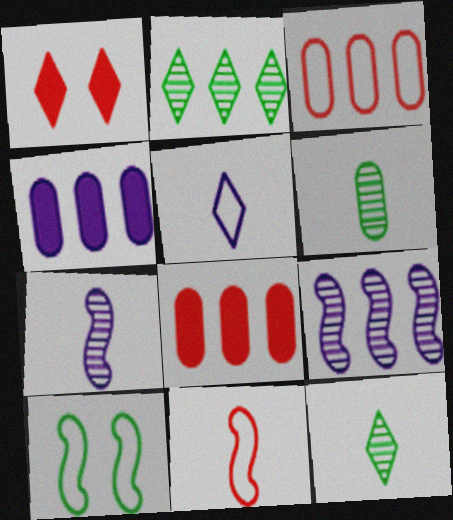[[1, 2, 5], 
[3, 5, 10]]